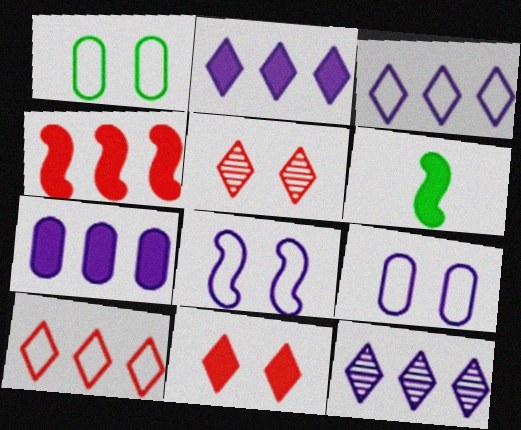[[2, 3, 12], 
[6, 7, 11]]